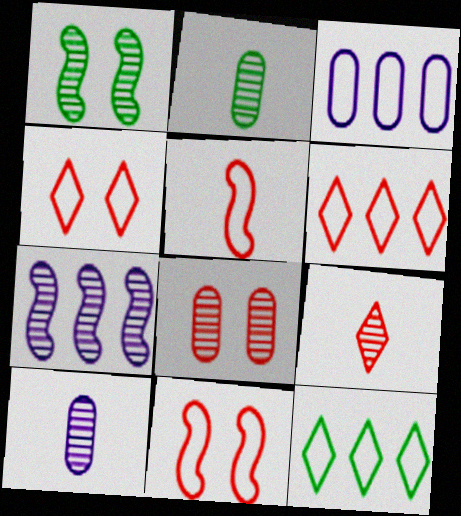[]